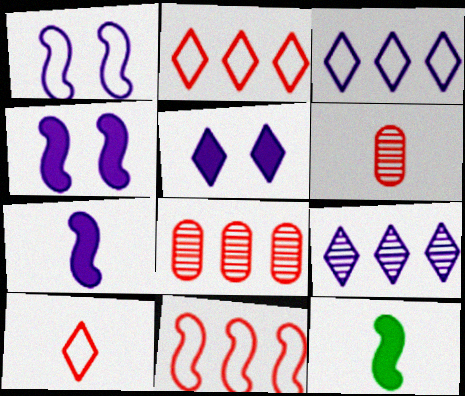[]